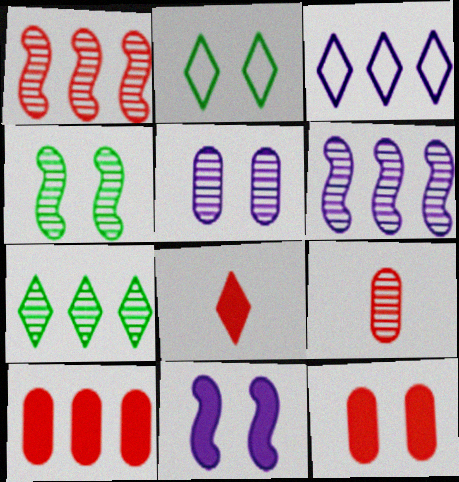[]